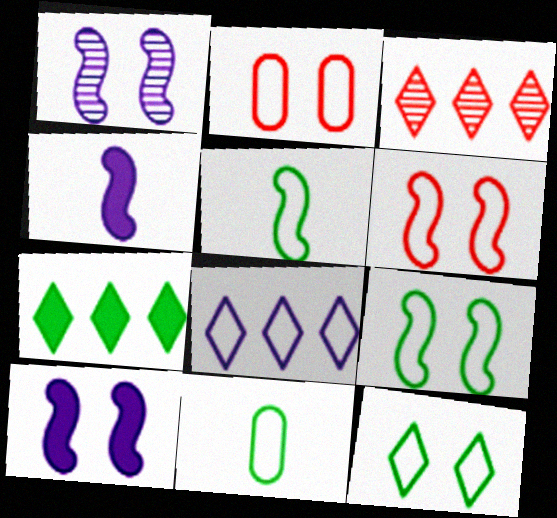[[2, 5, 8], 
[3, 7, 8], 
[3, 10, 11], 
[6, 8, 11]]